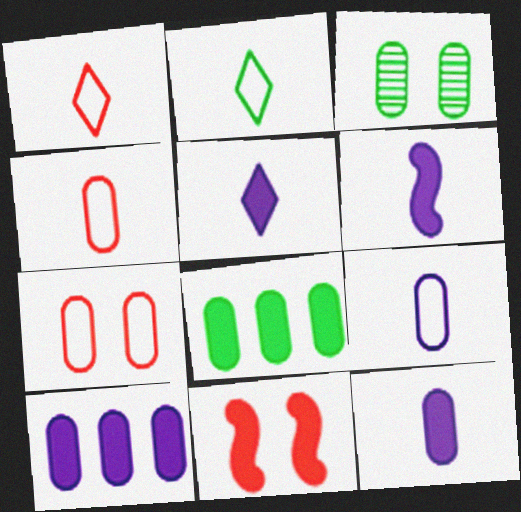[[3, 4, 10], 
[5, 6, 12], 
[5, 8, 11]]